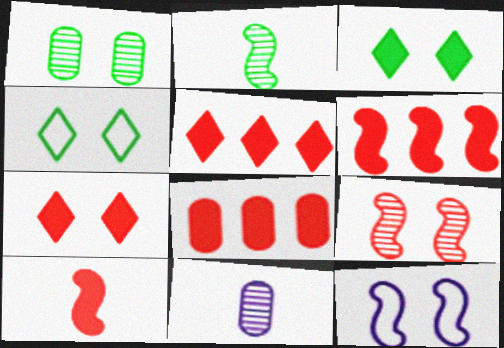[[1, 7, 12], 
[2, 6, 12], 
[4, 6, 11], 
[5, 6, 8], 
[7, 8, 10]]